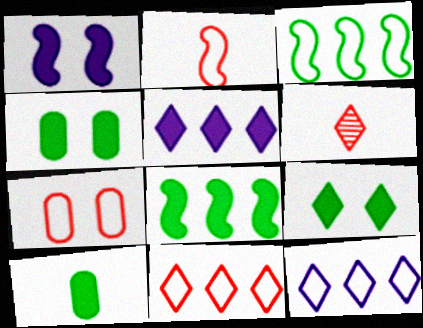[[2, 7, 11], 
[6, 9, 12], 
[8, 9, 10]]